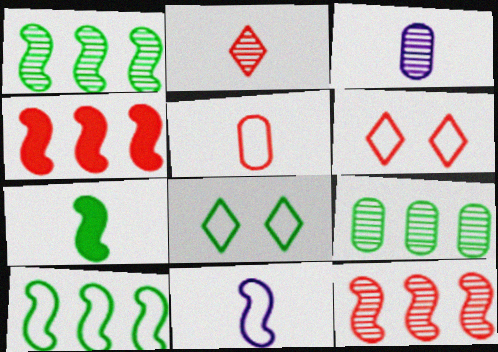[[3, 4, 8], 
[7, 8, 9]]